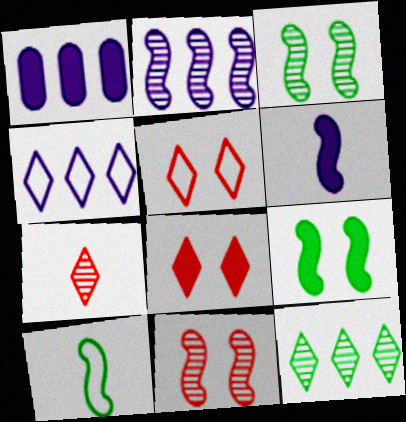[[1, 2, 4]]